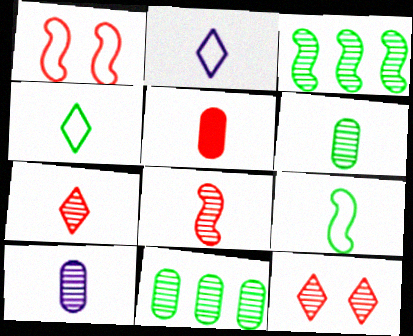[[3, 10, 12]]